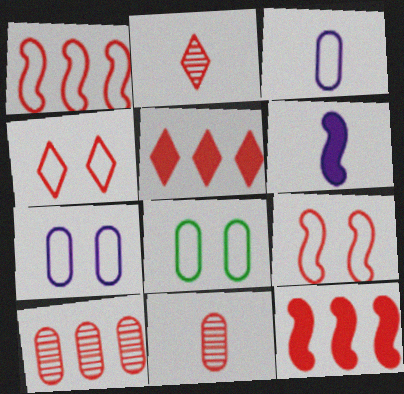[[1, 5, 10], 
[2, 4, 5], 
[4, 11, 12], 
[5, 9, 11]]